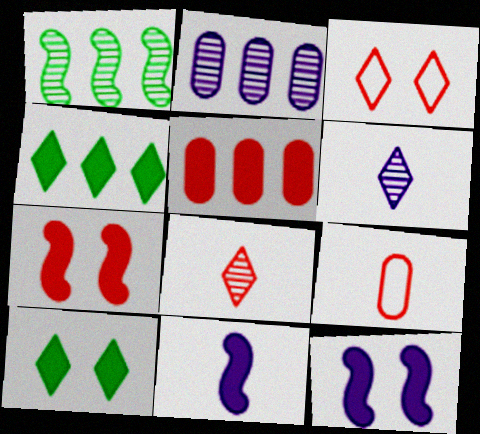[[3, 4, 6], 
[5, 10, 11]]